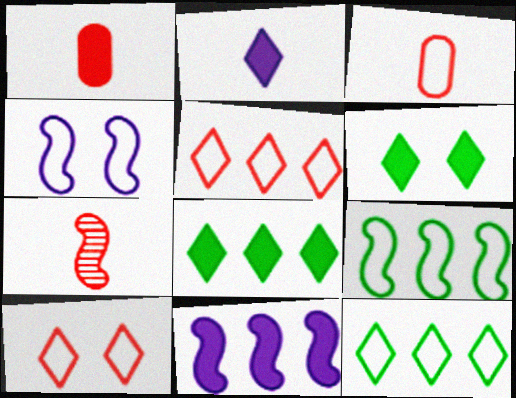[[1, 6, 11], 
[3, 4, 12]]